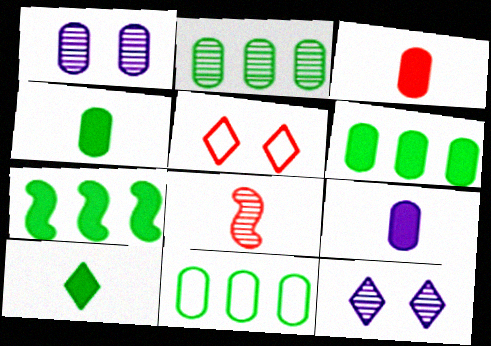[[1, 3, 11], 
[2, 6, 11], 
[2, 8, 12], 
[3, 4, 9]]